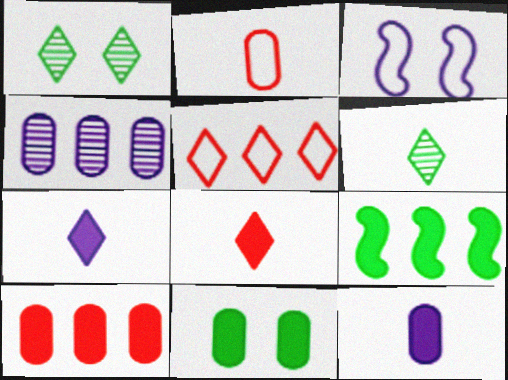[[1, 5, 7], 
[2, 4, 11], 
[3, 4, 7], 
[3, 6, 10], 
[4, 5, 9], 
[10, 11, 12]]